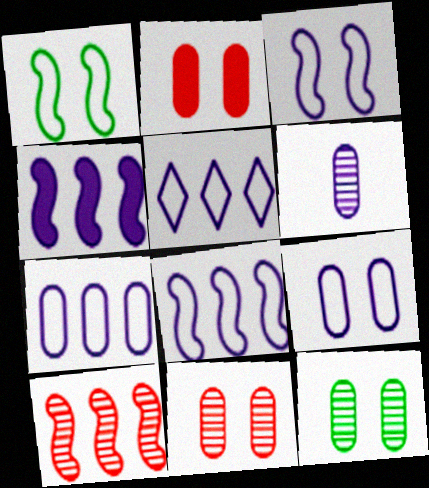[[2, 9, 12], 
[5, 7, 8]]